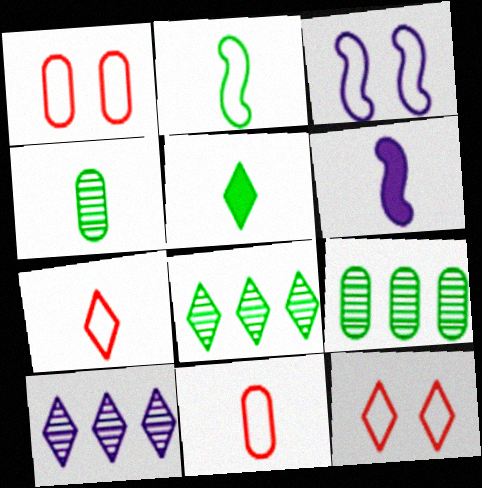[[1, 6, 8], 
[2, 4, 5], 
[4, 6, 7], 
[5, 10, 12], 
[6, 9, 12]]